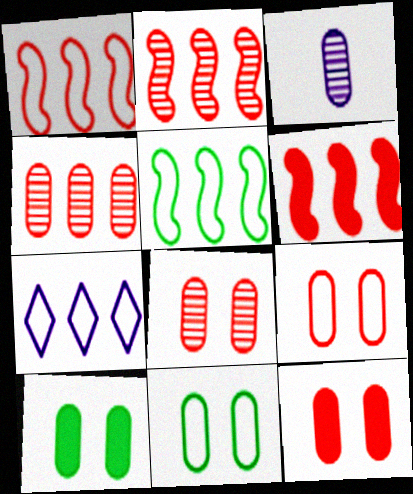[[1, 2, 6], 
[8, 9, 12]]